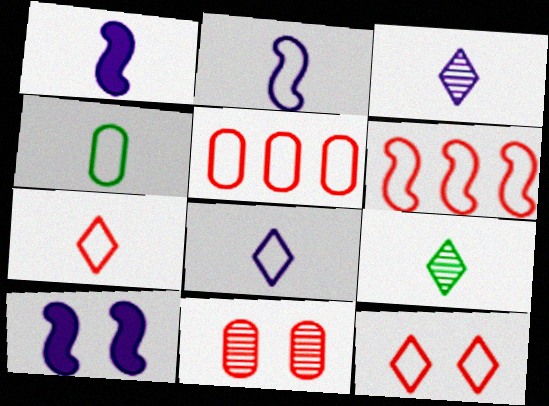[[2, 4, 7], 
[5, 9, 10]]